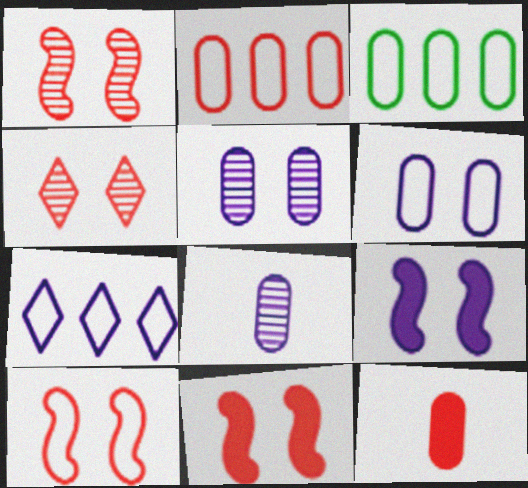[[1, 10, 11], 
[3, 5, 12], 
[7, 8, 9]]